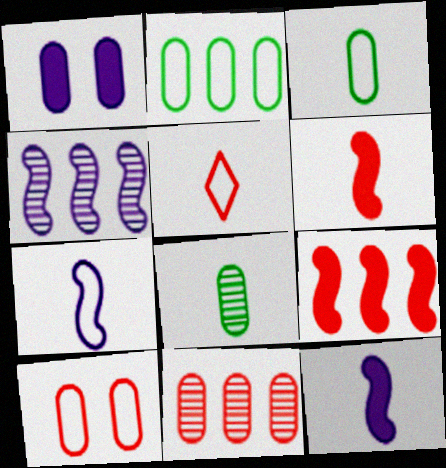[[1, 3, 11], 
[3, 5, 7], 
[5, 8, 12]]